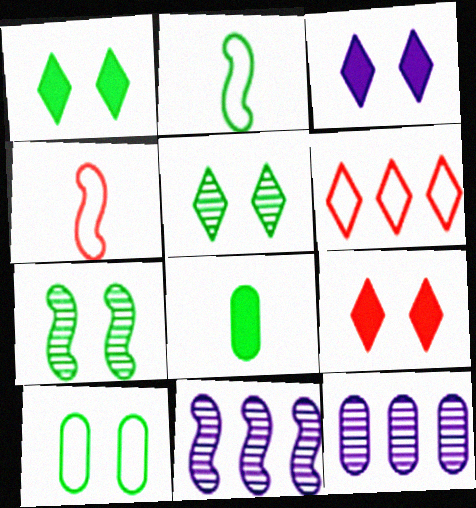[[1, 3, 9], 
[1, 4, 12], 
[1, 7, 10], 
[2, 9, 12]]